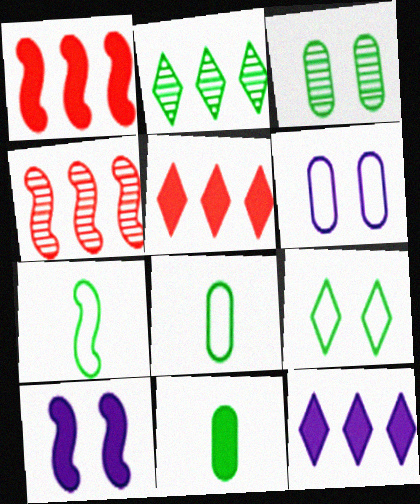[[4, 7, 10], 
[5, 10, 11]]